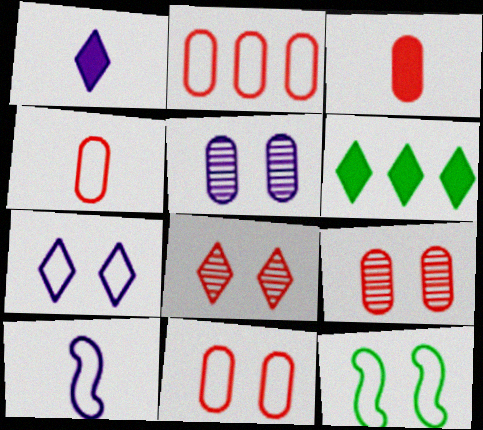[[2, 3, 9], 
[2, 4, 11], 
[6, 9, 10], 
[7, 11, 12]]